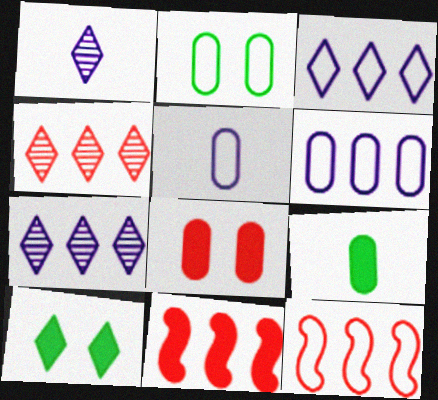[[1, 2, 11]]